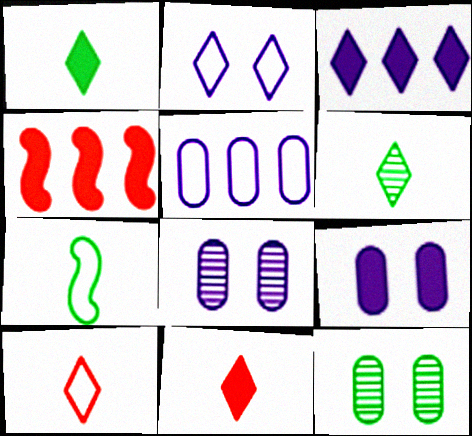[[1, 4, 9]]